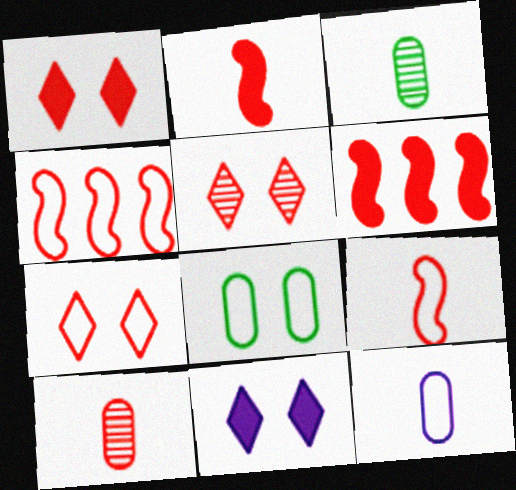[[1, 4, 10], 
[1, 5, 7], 
[3, 4, 11], 
[6, 7, 10]]